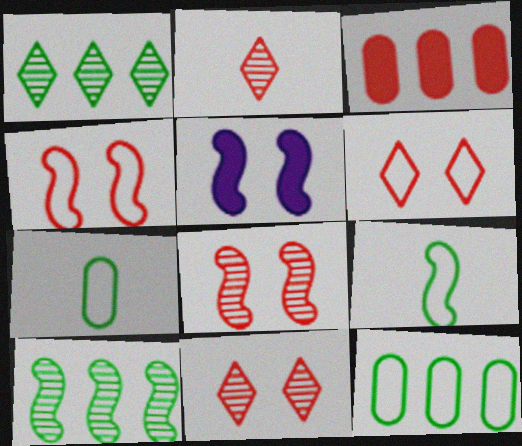[[2, 3, 4], 
[2, 5, 12]]